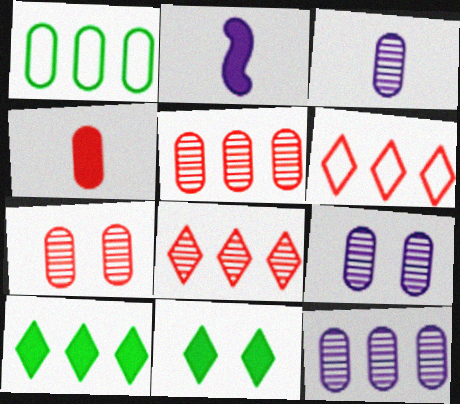[[1, 4, 9], 
[3, 9, 12]]